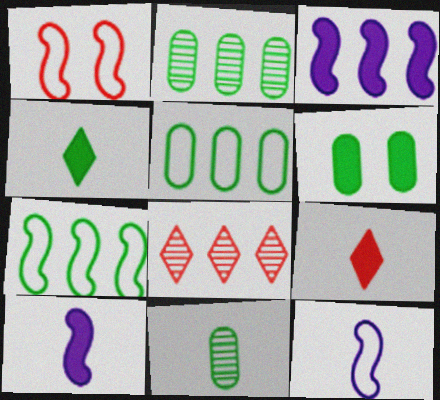[[1, 7, 12], 
[3, 5, 8], 
[3, 6, 9], 
[5, 6, 11], 
[6, 8, 12], 
[9, 11, 12]]